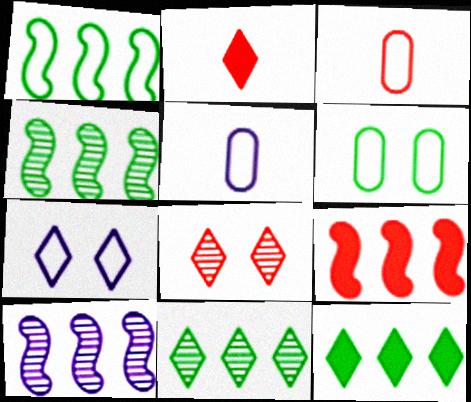[[1, 3, 7], 
[1, 9, 10], 
[2, 6, 10], 
[2, 7, 11], 
[3, 8, 9]]